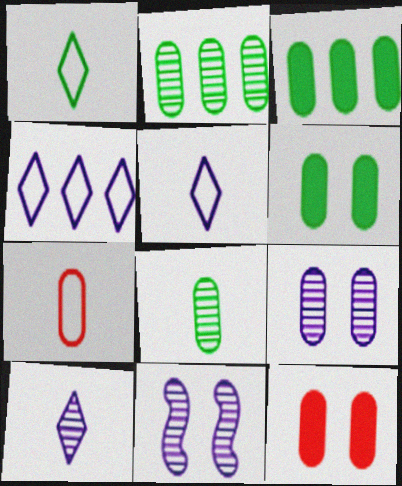[[3, 7, 9]]